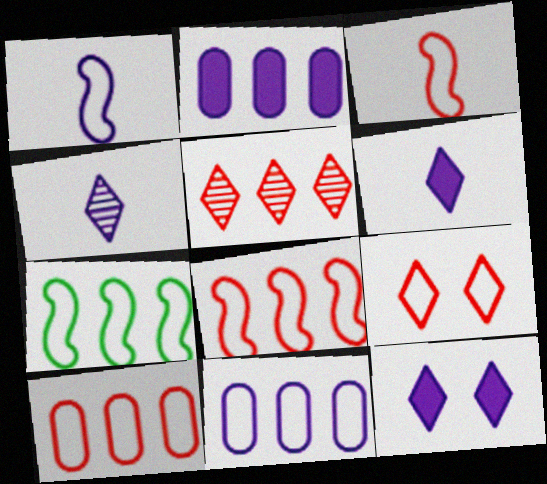[[2, 5, 7], 
[3, 9, 10]]